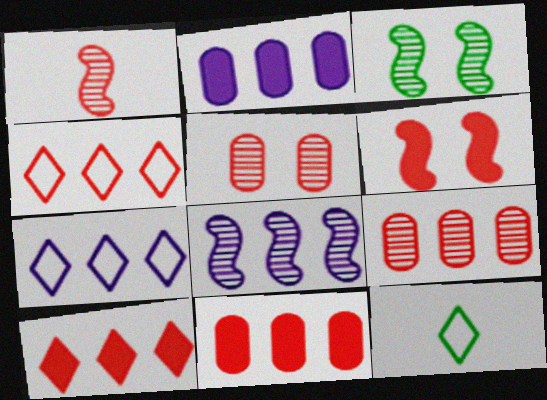[[1, 3, 8], 
[2, 7, 8]]